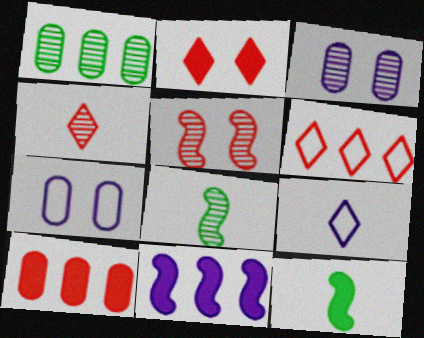[[1, 6, 11], 
[2, 4, 6], 
[3, 6, 12], 
[3, 9, 11]]